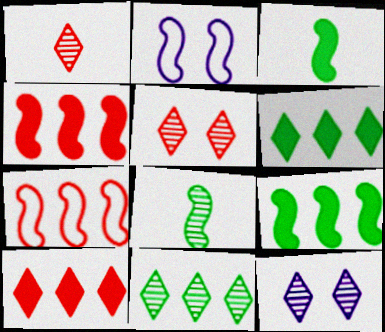[[1, 11, 12], 
[2, 4, 8]]